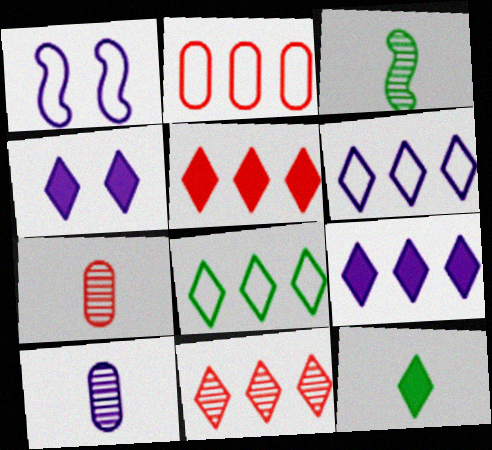[[1, 9, 10], 
[2, 3, 4], 
[4, 5, 12], 
[8, 9, 11]]